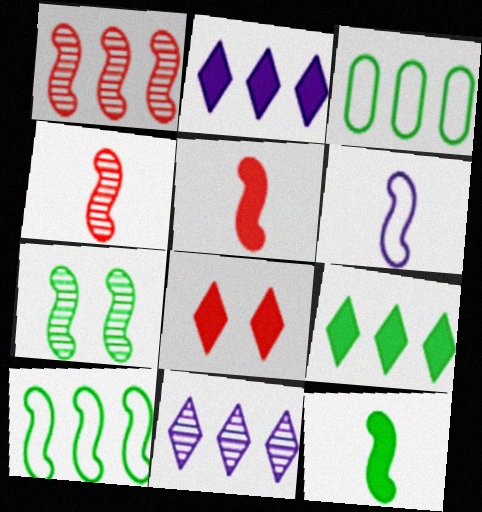[[1, 2, 3], 
[4, 6, 12], 
[7, 10, 12]]